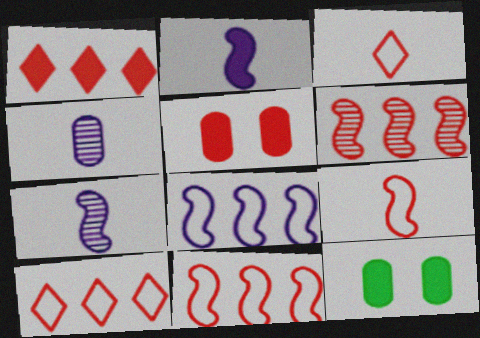[[1, 2, 12], 
[3, 5, 6], 
[7, 10, 12]]